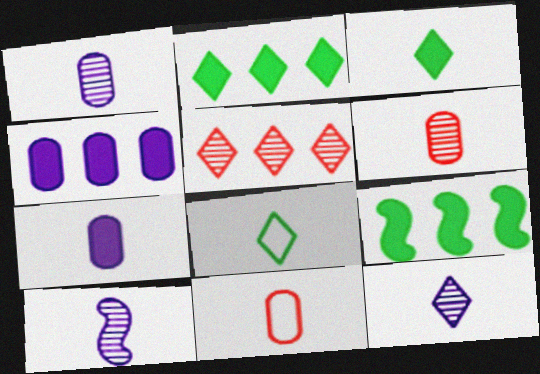[[1, 10, 12], 
[3, 10, 11]]